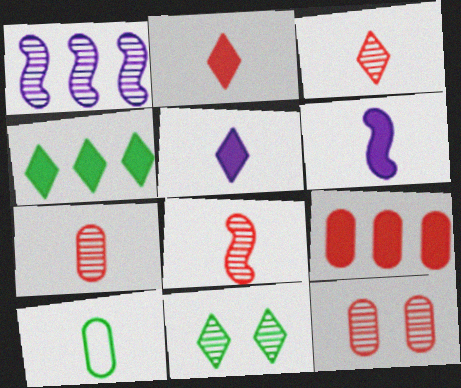[[1, 7, 11], 
[3, 6, 10], 
[3, 7, 8], 
[5, 8, 10]]